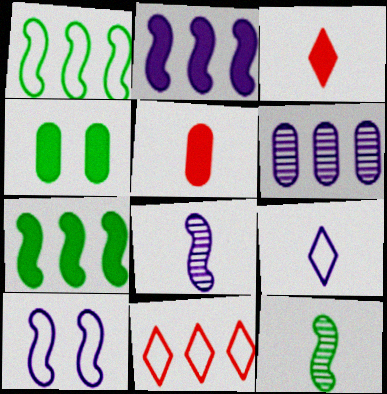[[2, 3, 4], 
[2, 8, 10], 
[4, 8, 11], 
[5, 9, 12], 
[6, 7, 11]]